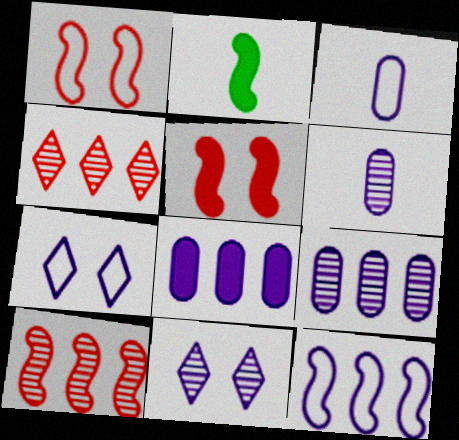[[3, 7, 12]]